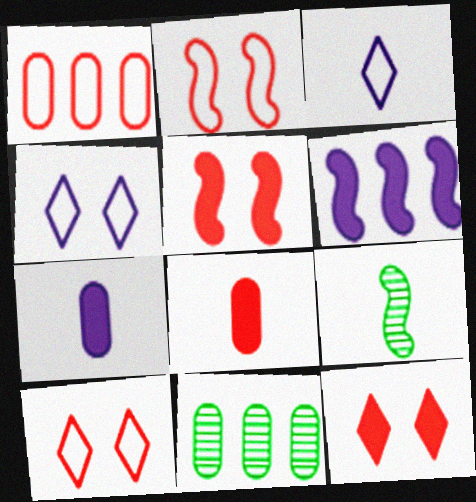[[2, 6, 9], 
[3, 5, 11], 
[3, 8, 9]]